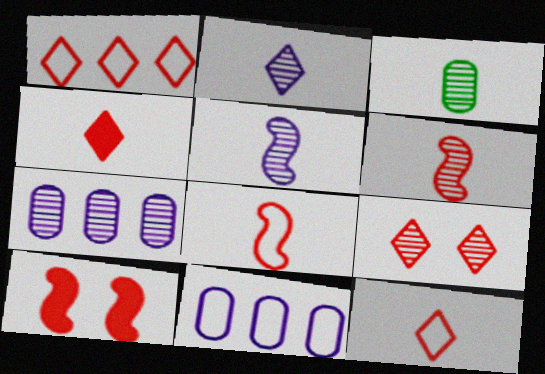[[1, 4, 9], 
[2, 3, 6]]